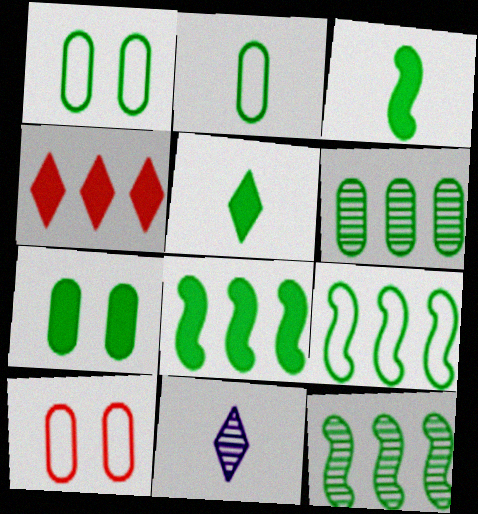[[1, 5, 12], 
[2, 6, 7], 
[5, 7, 8], 
[8, 9, 12], 
[8, 10, 11]]